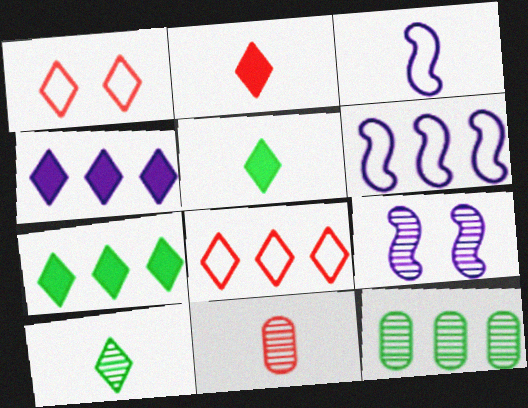[[1, 4, 10], 
[3, 5, 11]]